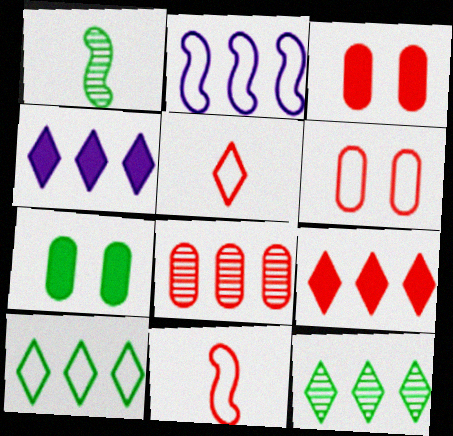[[1, 4, 6], 
[1, 7, 10]]